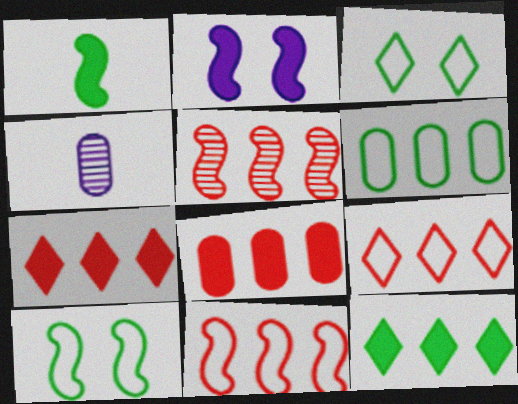[[4, 7, 10], 
[5, 8, 9]]